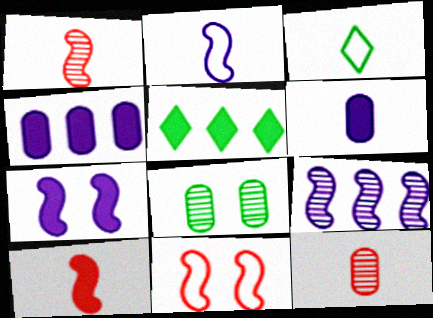[[1, 3, 6], 
[2, 7, 9]]